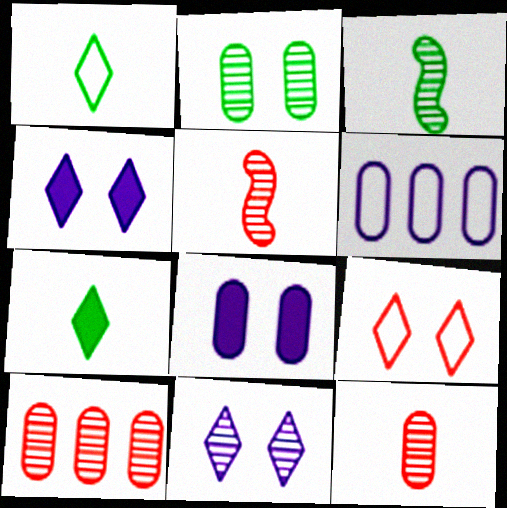[[3, 10, 11]]